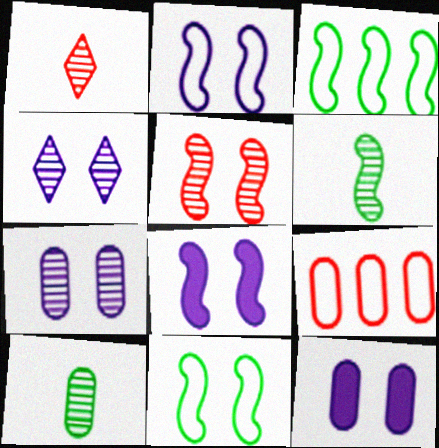[[1, 3, 12], 
[2, 4, 12], 
[5, 8, 11], 
[9, 10, 12]]